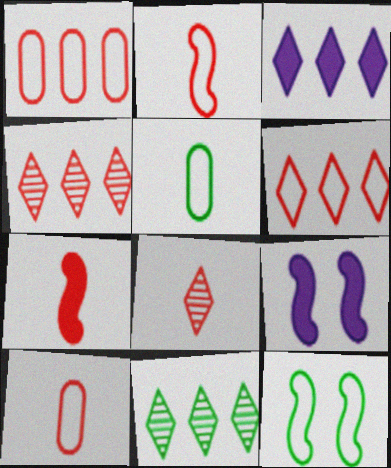[[3, 6, 11], 
[4, 5, 9], 
[7, 8, 10], 
[9, 10, 11]]